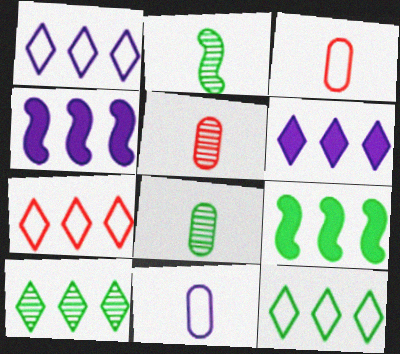[[1, 7, 12], 
[6, 7, 10]]